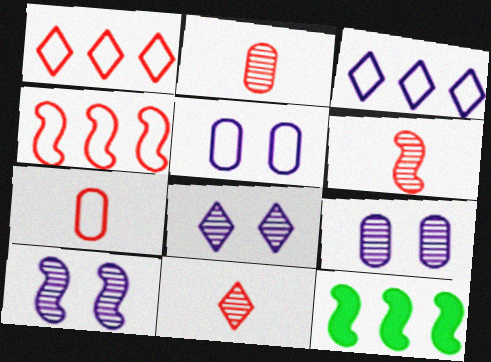[[2, 6, 11], 
[5, 11, 12], 
[7, 8, 12], 
[8, 9, 10]]